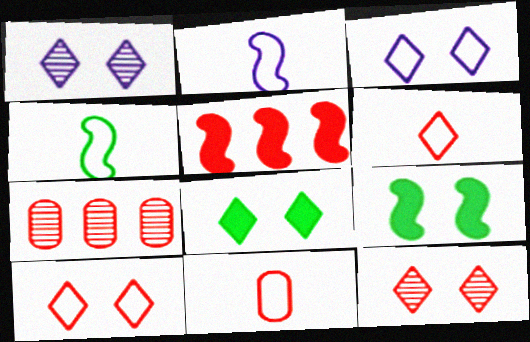[[1, 8, 10], 
[2, 7, 8], 
[3, 8, 12], 
[5, 11, 12]]